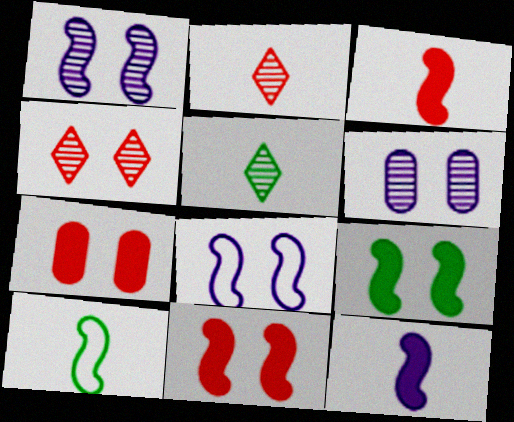[]